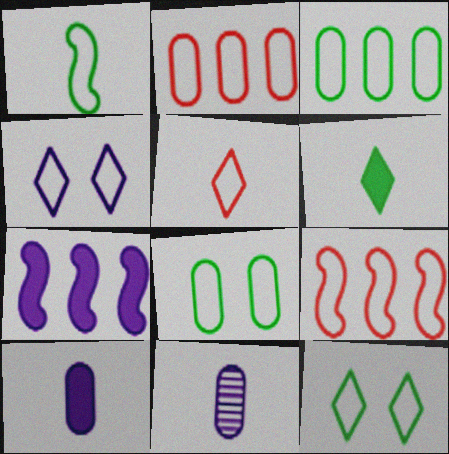[[1, 2, 4], 
[1, 3, 12], 
[4, 7, 11]]